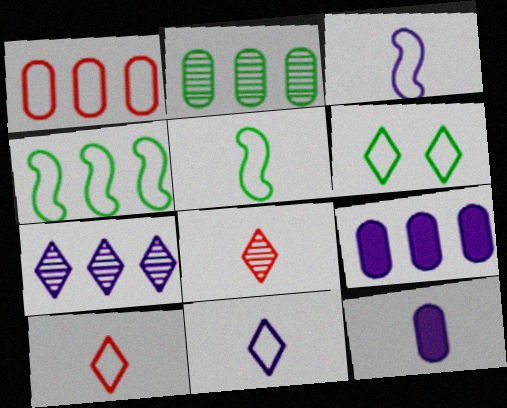[[1, 2, 9], 
[1, 3, 6], 
[5, 8, 12]]